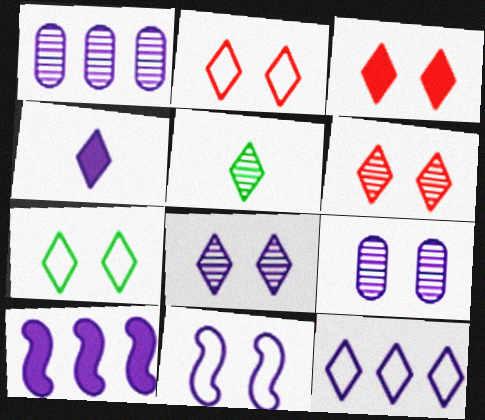[[1, 4, 11], 
[1, 10, 12], 
[2, 3, 6], 
[3, 5, 12], 
[3, 7, 8], 
[4, 8, 12]]